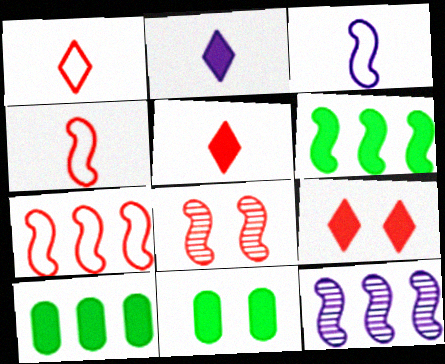[[1, 11, 12], 
[3, 6, 8], 
[6, 7, 12]]